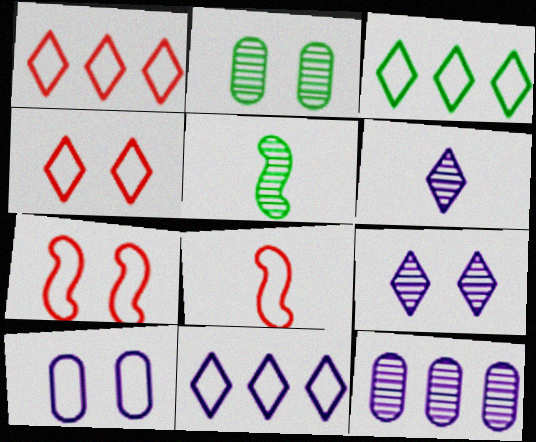[[1, 3, 11], 
[3, 8, 10]]